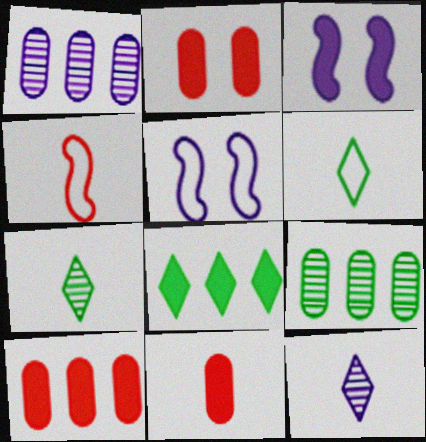[[2, 10, 11], 
[3, 8, 11], 
[5, 7, 10]]